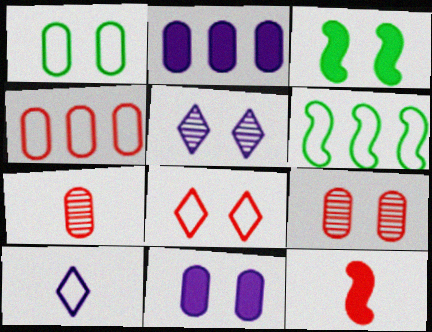[[1, 2, 7], 
[1, 9, 11]]